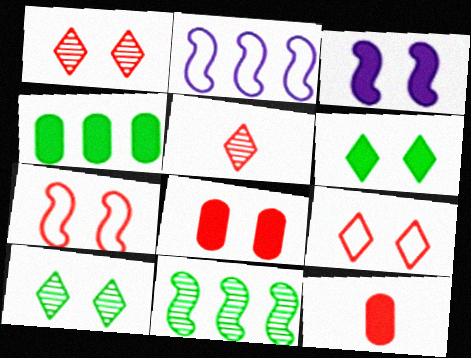[[1, 7, 8], 
[2, 10, 12], 
[3, 6, 8]]